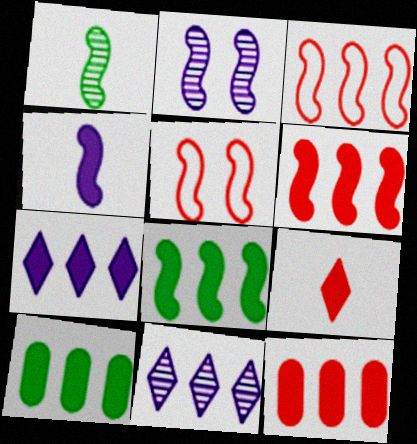[[3, 10, 11], 
[6, 7, 10], 
[7, 8, 12]]